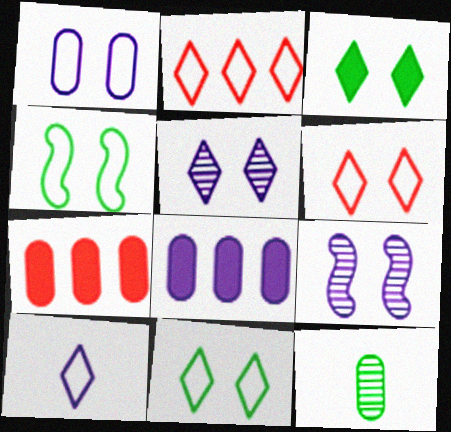[[1, 4, 6], 
[1, 7, 12], 
[2, 10, 11], 
[3, 5, 6], 
[8, 9, 10]]